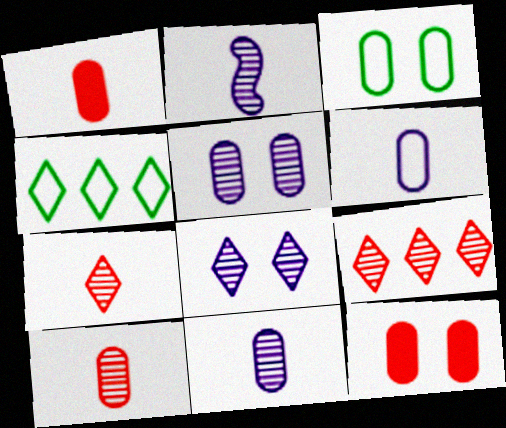[[2, 4, 12], 
[3, 5, 12]]